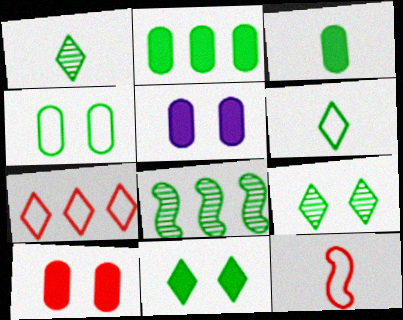[]